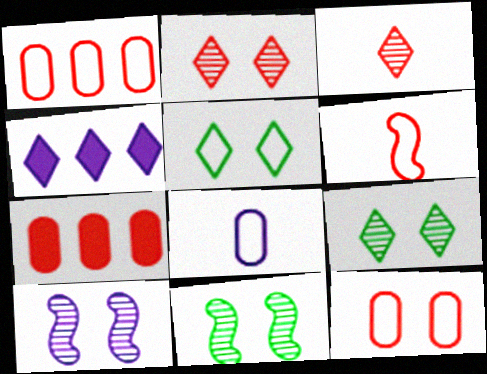[[2, 6, 7], 
[3, 4, 5], 
[4, 8, 10]]